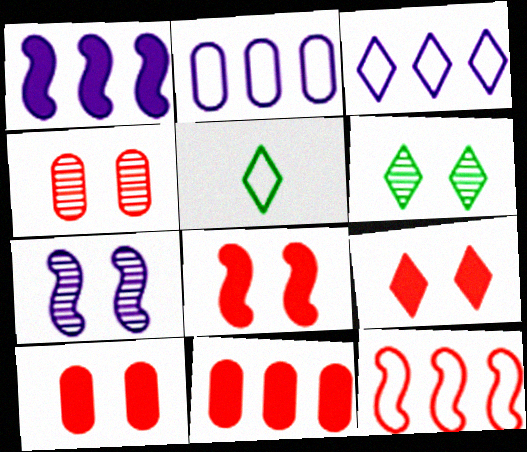[[1, 4, 5], 
[4, 6, 7], 
[5, 7, 11], 
[8, 9, 10]]